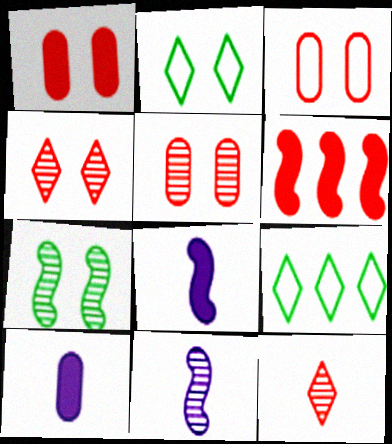[[1, 3, 5], 
[1, 9, 11], 
[3, 6, 12], 
[5, 8, 9]]